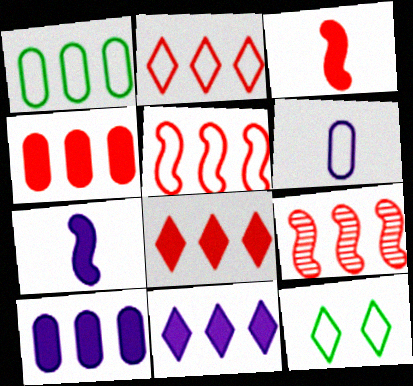[[1, 9, 11], 
[2, 4, 9], 
[5, 6, 12]]